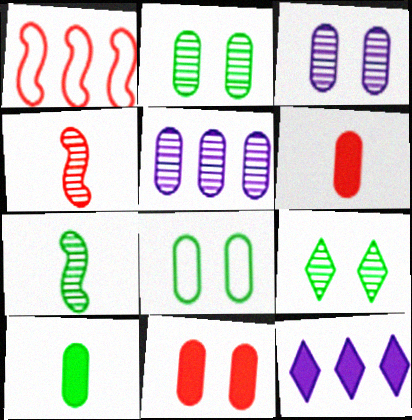[[3, 8, 11], 
[4, 5, 9], 
[4, 8, 12], 
[5, 6, 8]]